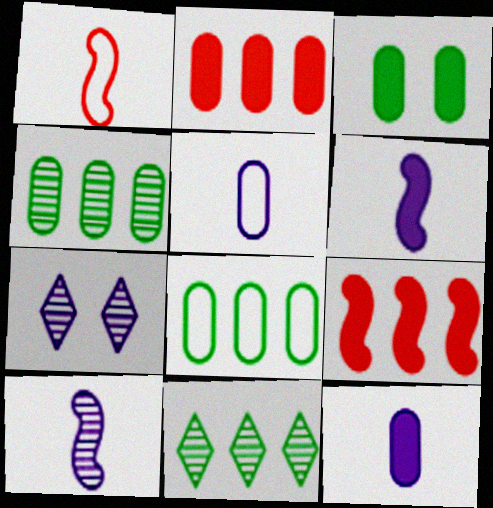[[2, 3, 12]]